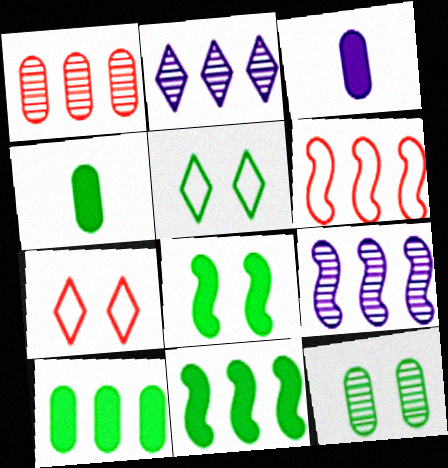[[2, 6, 10], 
[4, 7, 9], 
[5, 8, 12], 
[6, 9, 11]]